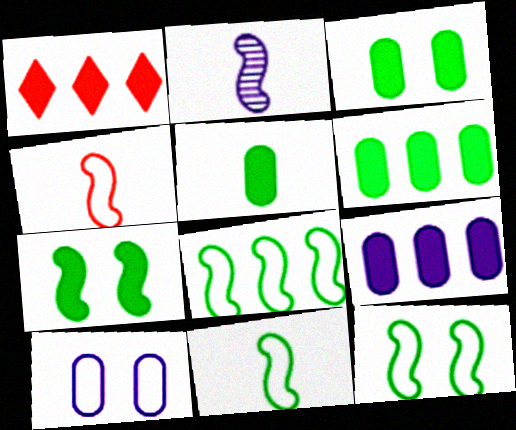[[3, 5, 6], 
[8, 11, 12]]